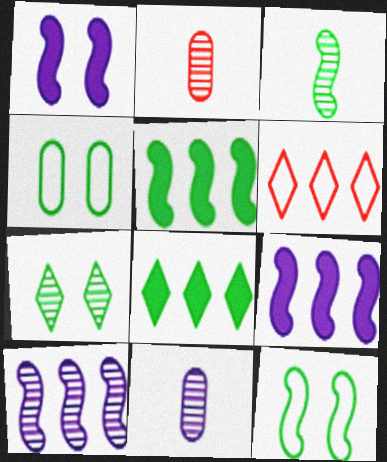[[2, 7, 10], 
[3, 4, 8], 
[3, 5, 12]]